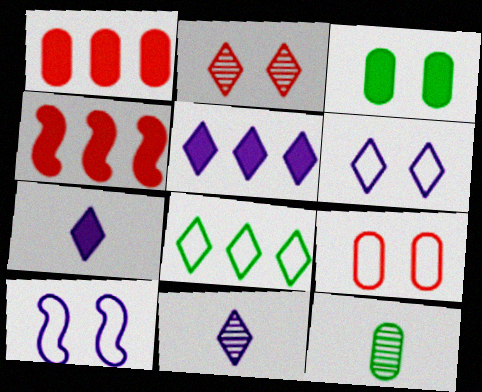[[2, 3, 10], 
[2, 7, 8], 
[3, 4, 7], 
[4, 6, 12], 
[5, 6, 11]]